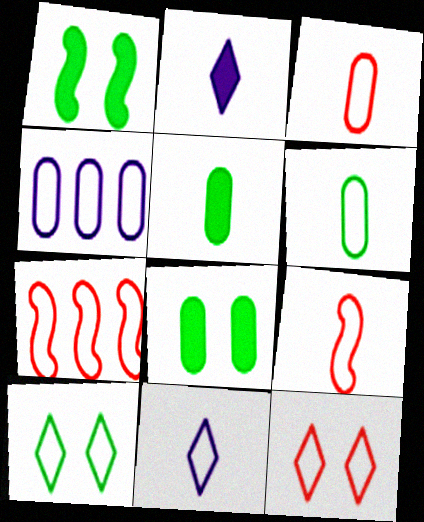[[3, 7, 12], 
[4, 9, 10], 
[6, 9, 11]]